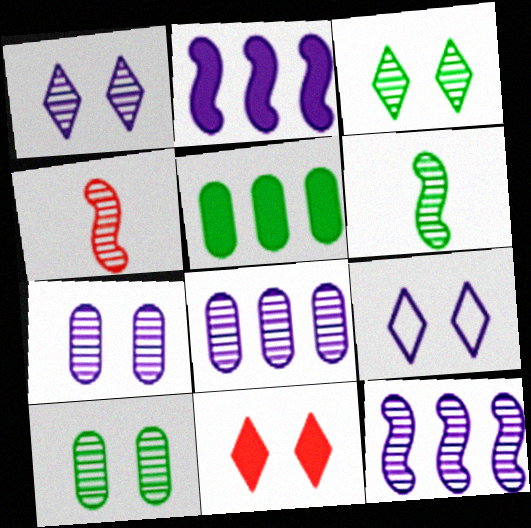[[3, 4, 8], 
[3, 9, 11], 
[4, 5, 9]]